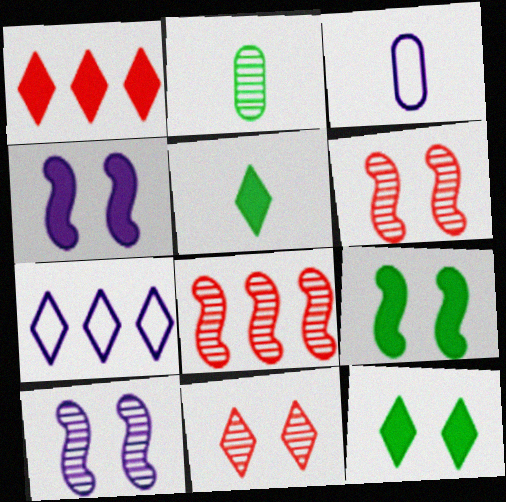[[3, 8, 12], 
[5, 7, 11]]